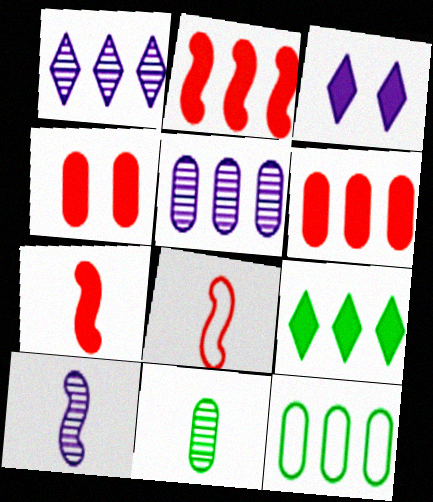[[1, 2, 12], 
[5, 6, 12]]